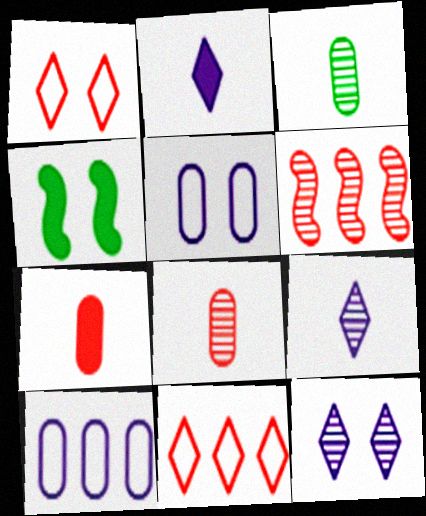[[1, 6, 7], 
[3, 6, 12]]